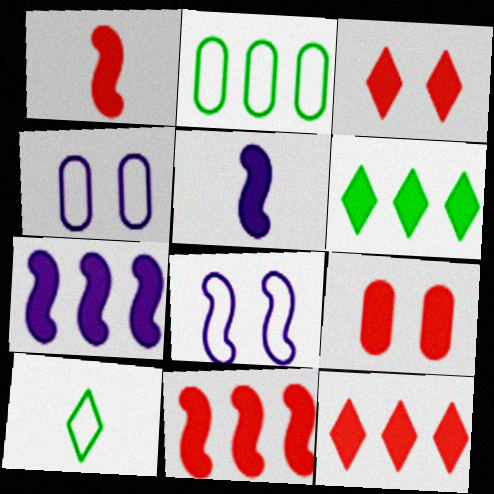[[1, 9, 12], 
[5, 6, 9]]